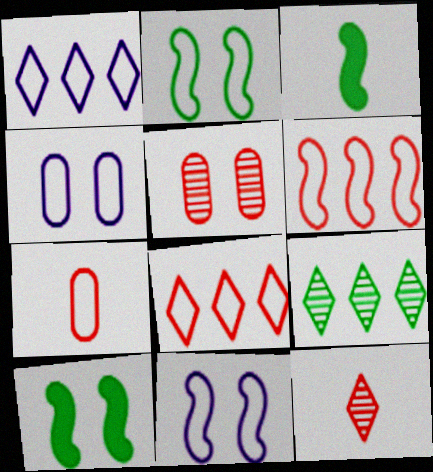[[1, 2, 7], 
[1, 3, 5]]